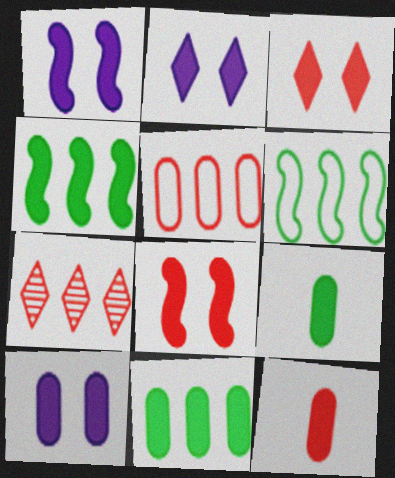[[1, 2, 10], 
[2, 4, 12], 
[10, 11, 12]]